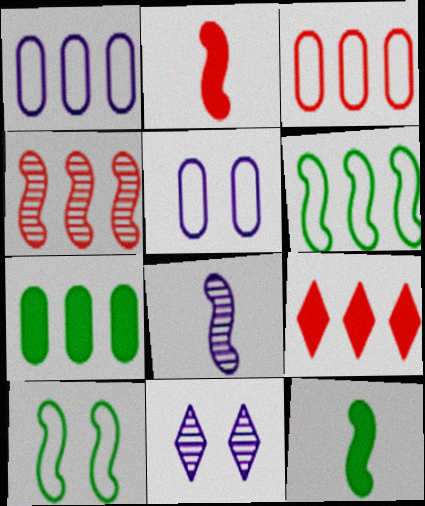[[3, 4, 9], 
[3, 11, 12]]